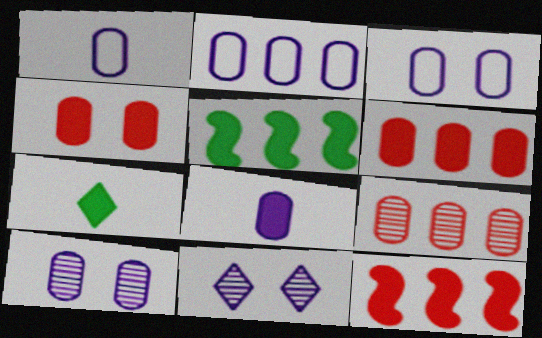[[1, 2, 3], 
[2, 8, 10]]